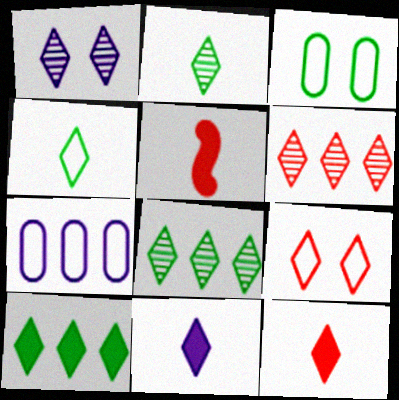[[1, 2, 6], 
[6, 9, 12], 
[8, 9, 11]]